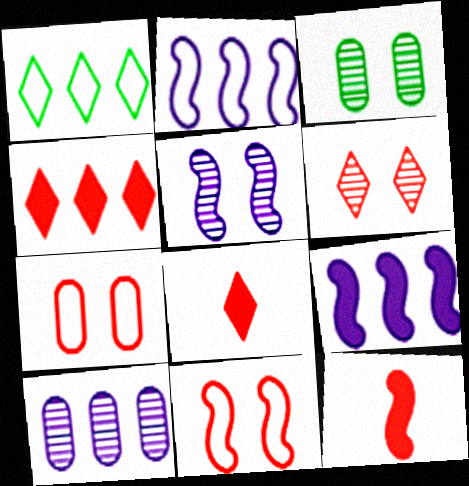[[2, 3, 8], 
[3, 5, 6]]